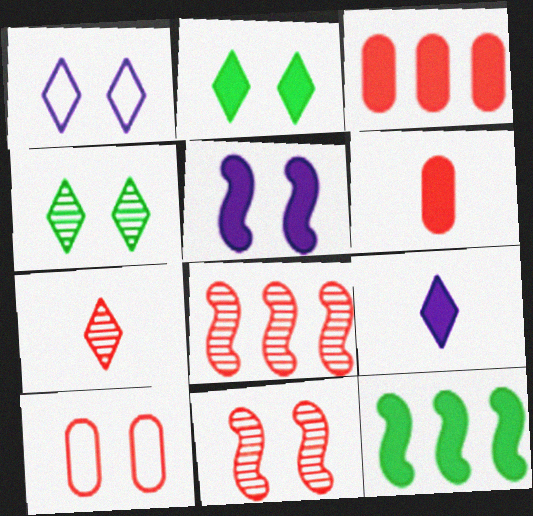[[4, 5, 10]]